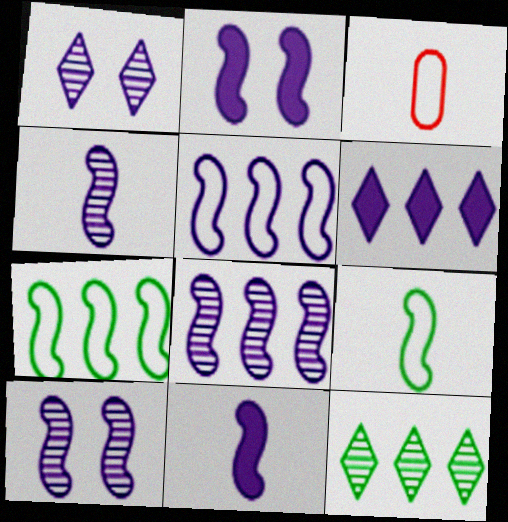[[2, 3, 12], 
[2, 4, 5], 
[4, 8, 10], 
[5, 10, 11]]